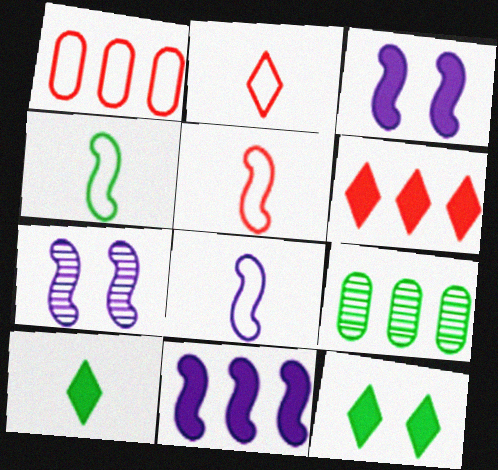[[1, 7, 10], 
[2, 3, 9], 
[4, 5, 8], 
[4, 9, 12], 
[7, 8, 11]]